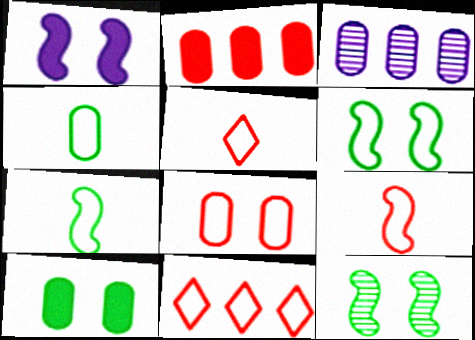[[8, 9, 11]]